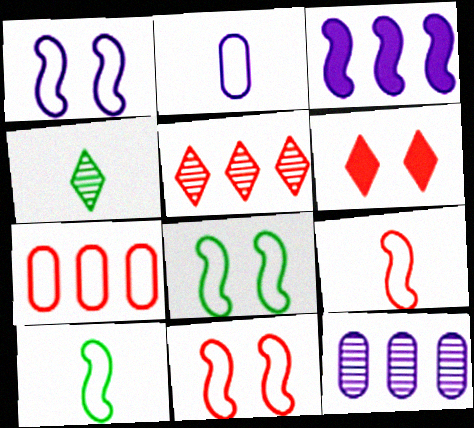[[1, 8, 11], 
[6, 10, 12]]